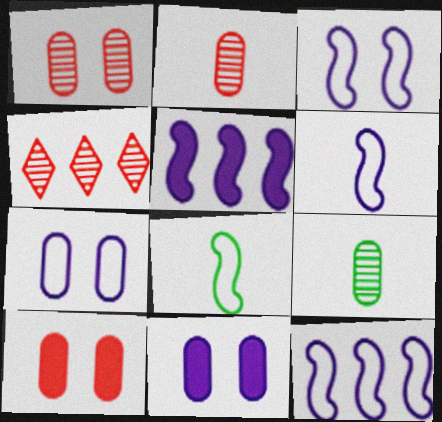[[3, 6, 12], 
[4, 8, 11]]